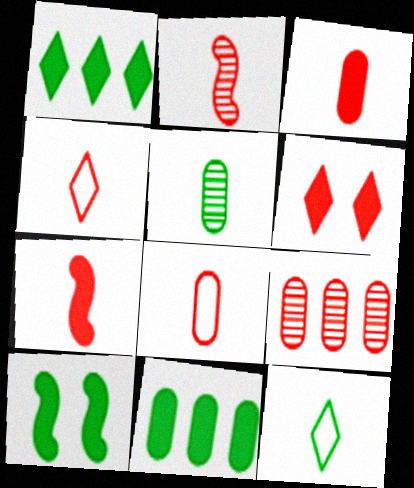[[2, 3, 4]]